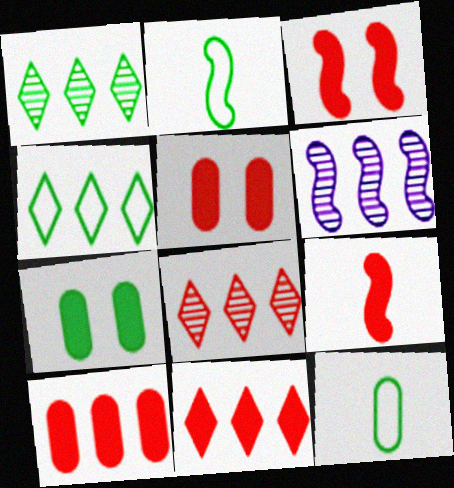[[1, 2, 7], 
[2, 3, 6], 
[4, 6, 10], 
[5, 9, 11]]